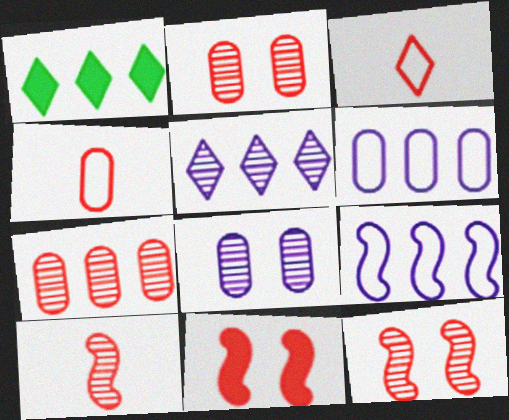[[1, 7, 9], 
[3, 7, 11]]